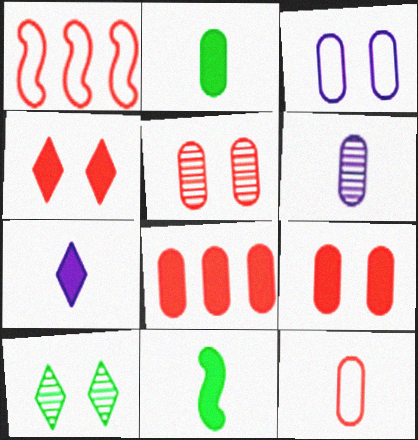[[2, 6, 12], 
[5, 8, 12]]